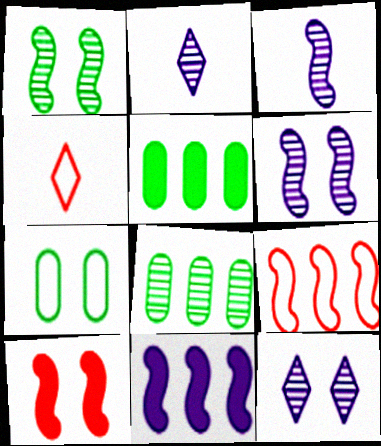[[4, 5, 6], 
[7, 10, 12]]